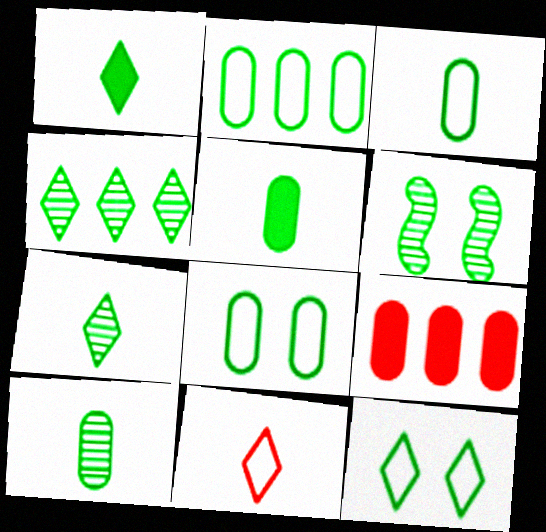[[1, 2, 6], 
[1, 4, 12], 
[2, 3, 8], 
[3, 5, 10], 
[4, 6, 10]]